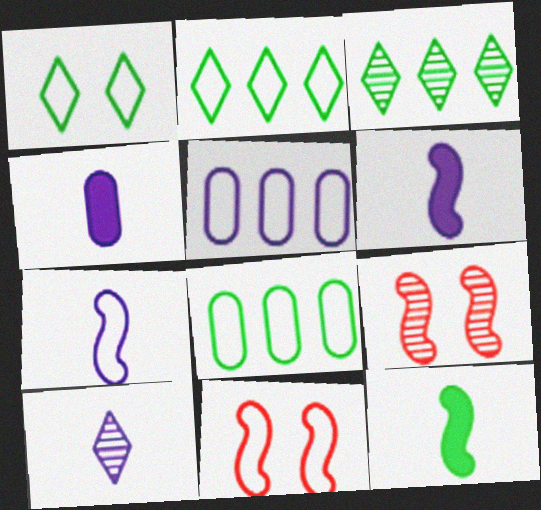[[2, 4, 9], 
[3, 4, 11], 
[4, 7, 10]]